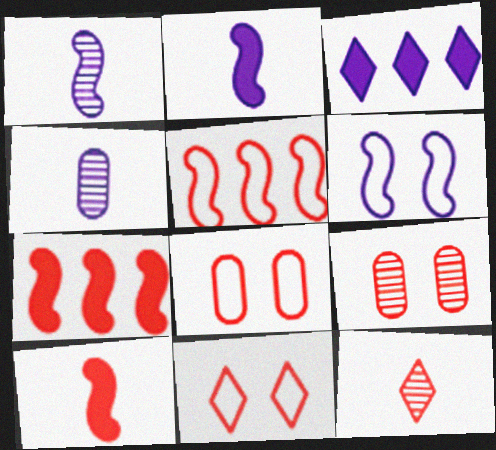[[3, 4, 6], 
[7, 8, 12]]